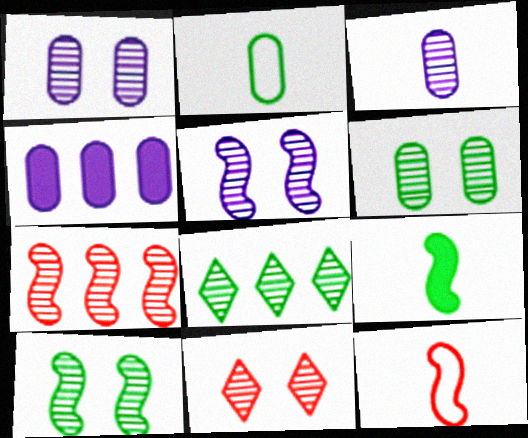[[1, 10, 11], 
[5, 6, 11]]